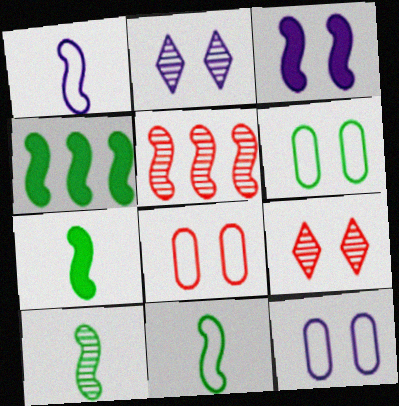[[2, 3, 12], 
[3, 5, 11], 
[3, 6, 9], 
[6, 8, 12], 
[7, 10, 11]]